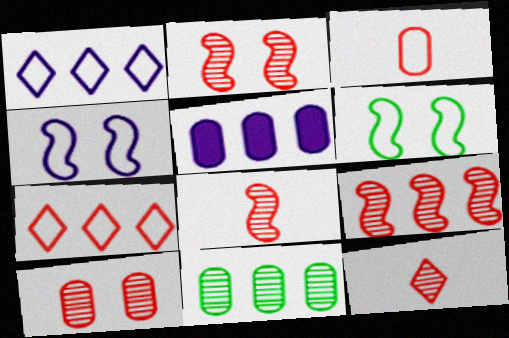[[1, 3, 6], 
[2, 8, 9], 
[5, 6, 12], 
[9, 10, 12]]